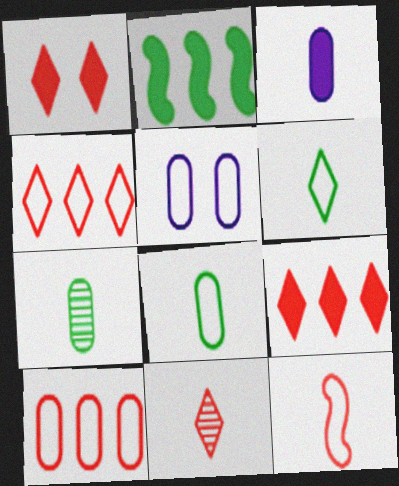[[1, 2, 3], 
[1, 4, 11], 
[2, 5, 11], 
[5, 8, 10]]